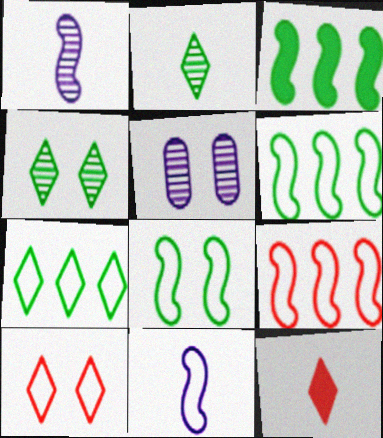[[5, 6, 12], 
[8, 9, 11]]